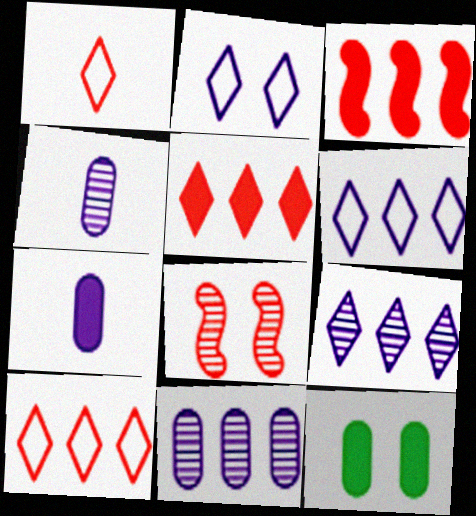[[2, 8, 12]]